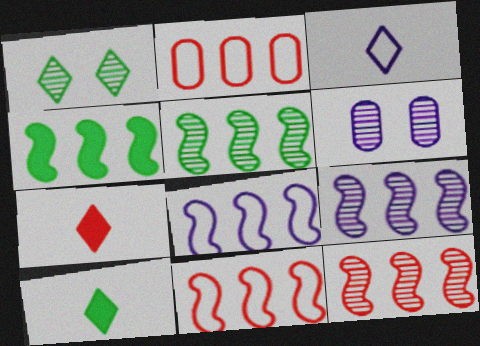[[4, 8, 12], 
[4, 9, 11], 
[5, 9, 12], 
[6, 10, 11]]